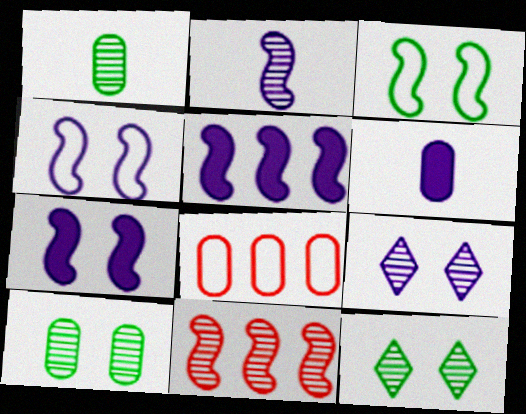[[1, 9, 11], 
[2, 4, 5], 
[6, 8, 10]]